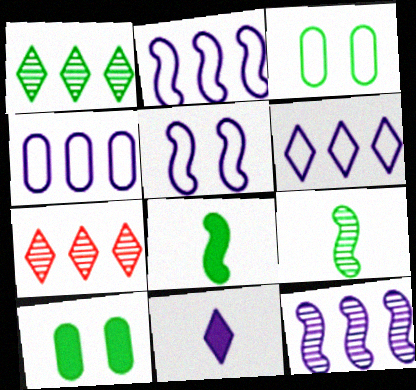[[1, 3, 8], 
[2, 4, 6]]